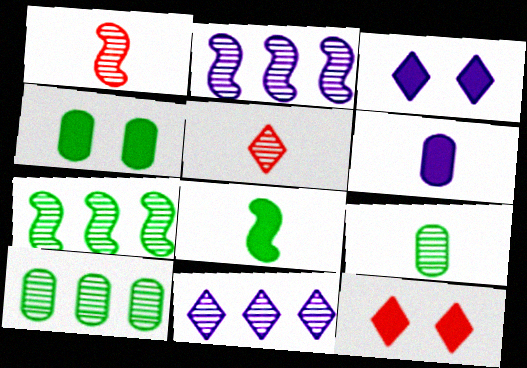[]